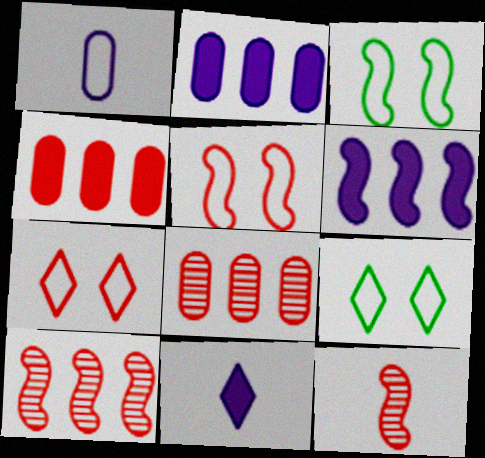[[2, 9, 12], 
[3, 6, 12], 
[3, 8, 11], 
[4, 7, 12]]